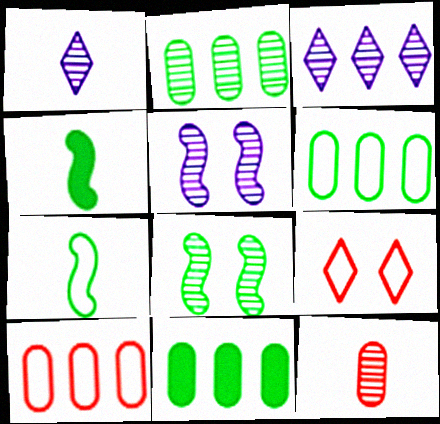[[2, 6, 11], 
[3, 8, 12]]